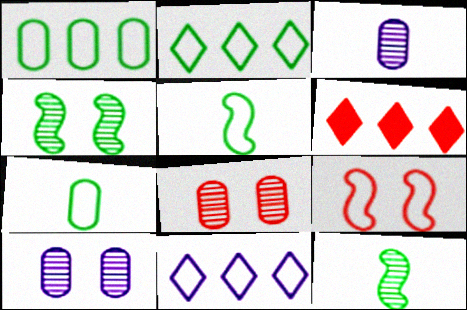[[5, 6, 10], 
[7, 9, 11]]